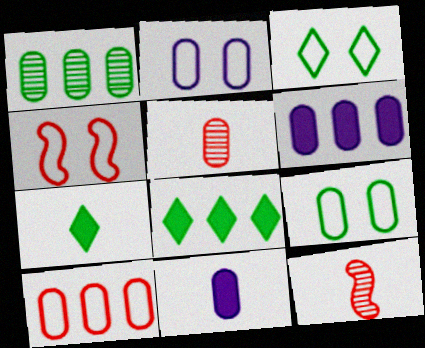[[1, 6, 10], 
[2, 3, 4], 
[2, 8, 12], 
[3, 6, 12], 
[5, 6, 9]]